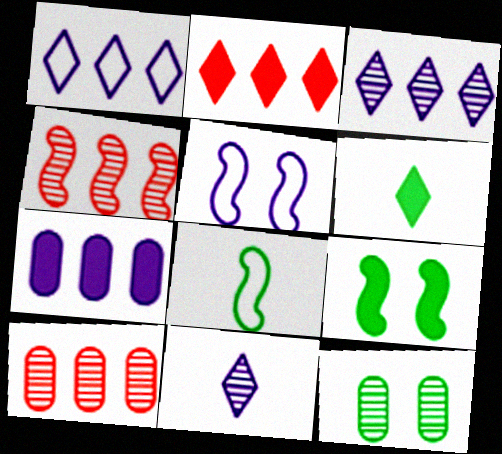[[4, 11, 12], 
[5, 6, 10], 
[5, 7, 11]]